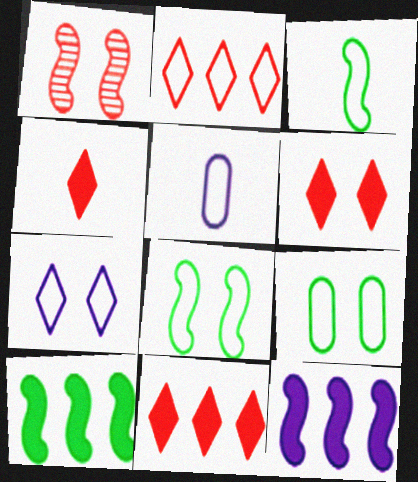[[1, 3, 12], 
[2, 5, 8], 
[4, 6, 11]]